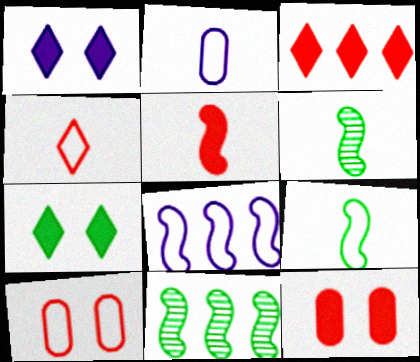[[2, 4, 9], 
[3, 5, 12]]